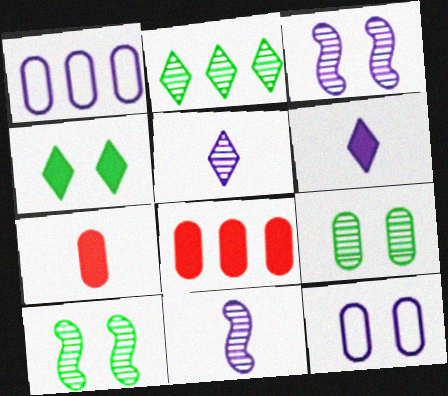[[1, 3, 6], 
[1, 7, 9]]